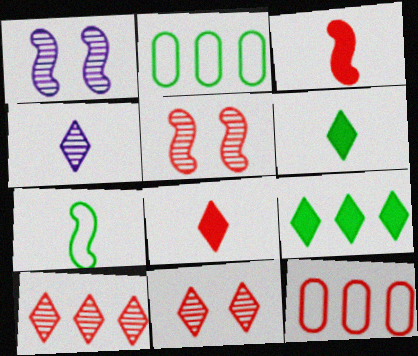[[1, 2, 8], 
[1, 6, 12], 
[3, 11, 12], 
[5, 8, 12]]